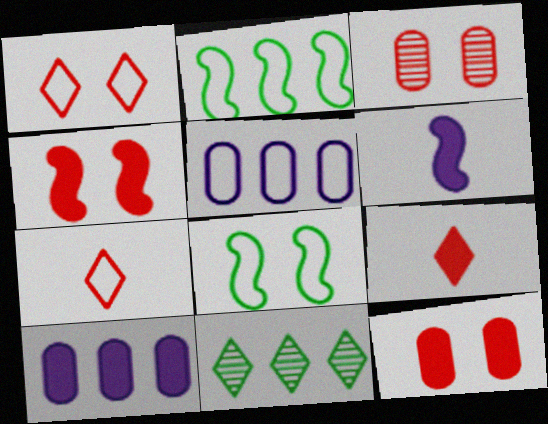[[1, 3, 4], 
[5, 7, 8]]